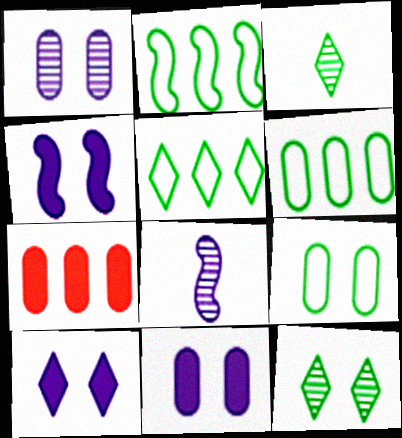[[2, 5, 6], 
[4, 10, 11]]